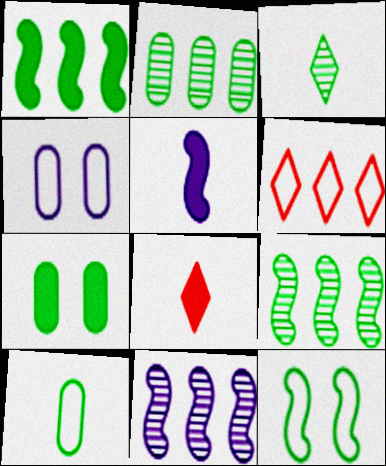[[2, 7, 10], 
[4, 8, 9]]